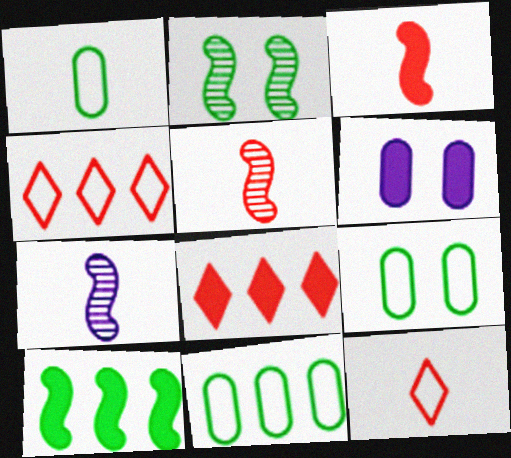[[1, 9, 11], 
[7, 8, 9]]